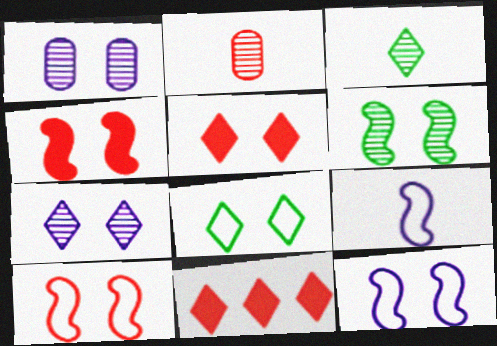[[1, 4, 8], 
[2, 10, 11], 
[4, 6, 12], 
[5, 7, 8]]